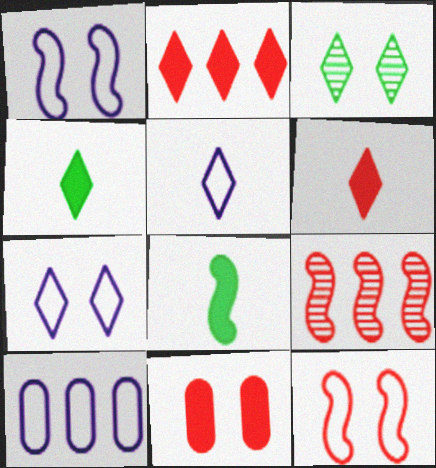[[1, 3, 11], 
[1, 5, 10], 
[1, 8, 9], 
[2, 3, 5]]